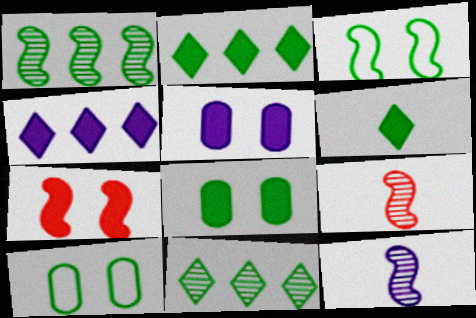[[1, 6, 10], 
[4, 9, 10]]